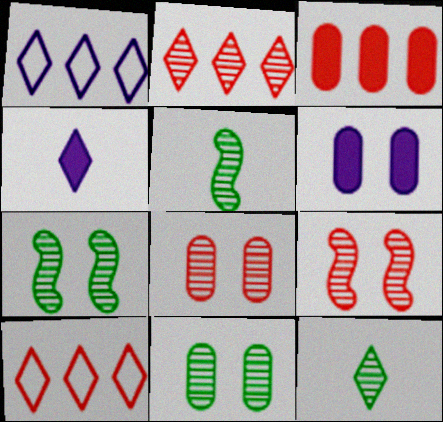[[5, 6, 10]]